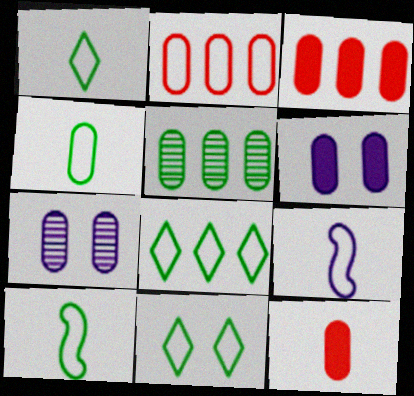[[1, 4, 10], 
[1, 8, 11], 
[2, 9, 11], 
[3, 4, 7]]